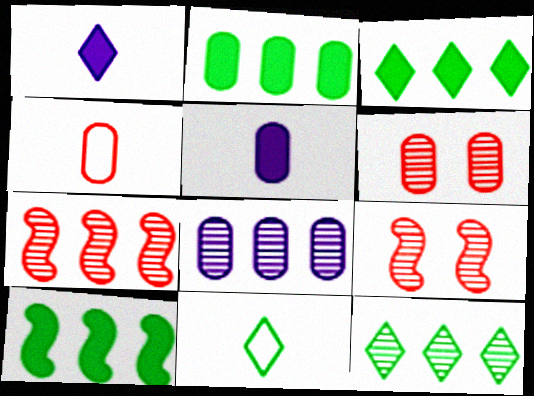[[2, 3, 10], 
[7, 8, 12]]